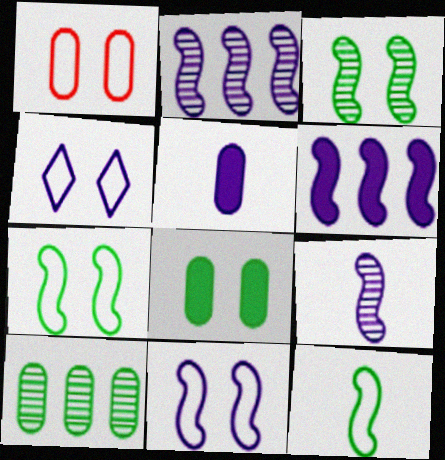[[1, 4, 7], 
[1, 5, 10], 
[2, 4, 5], 
[6, 9, 11]]